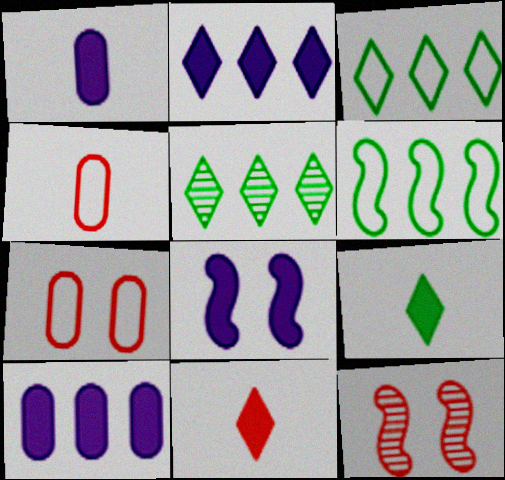[[1, 2, 8], 
[1, 3, 12], 
[4, 5, 8]]